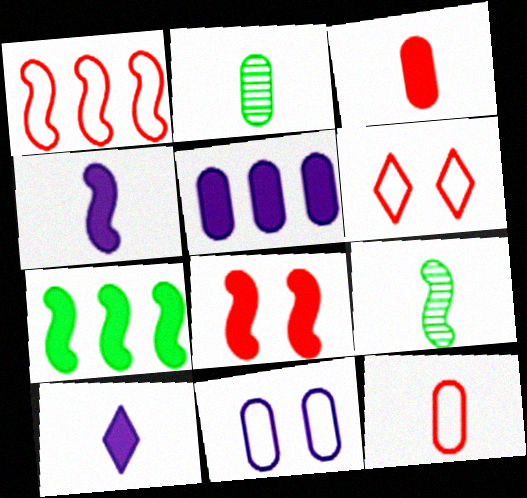[[1, 6, 12], 
[4, 7, 8], 
[5, 6, 9], 
[9, 10, 12]]